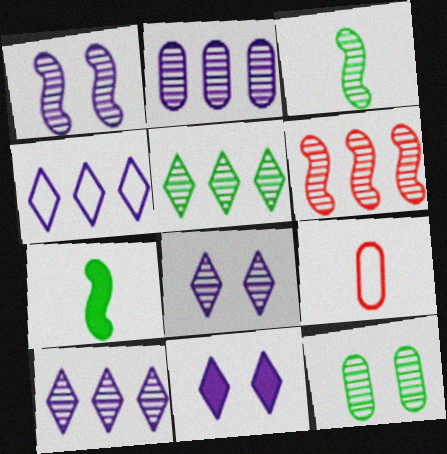[[1, 3, 6], 
[2, 5, 6], 
[3, 5, 12]]